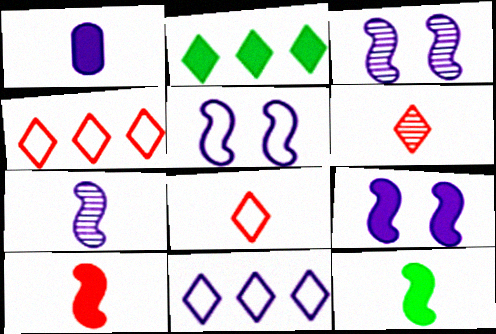[[1, 3, 11], 
[3, 5, 9]]